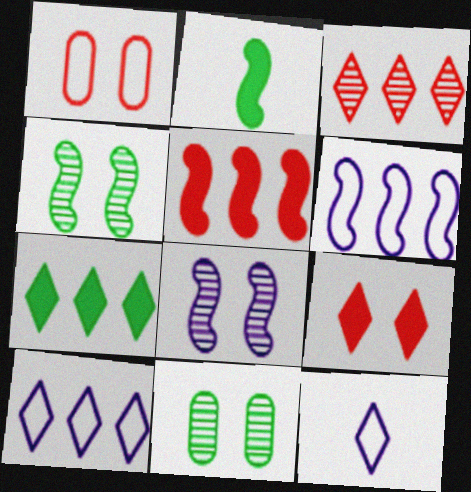[[3, 7, 10], 
[5, 11, 12]]